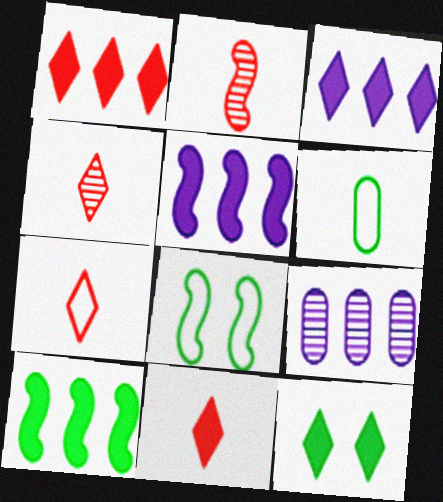[[2, 5, 8], 
[3, 11, 12], 
[4, 7, 11], 
[8, 9, 11]]